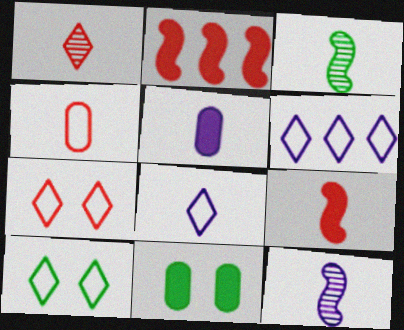[[1, 4, 9], 
[5, 8, 12]]